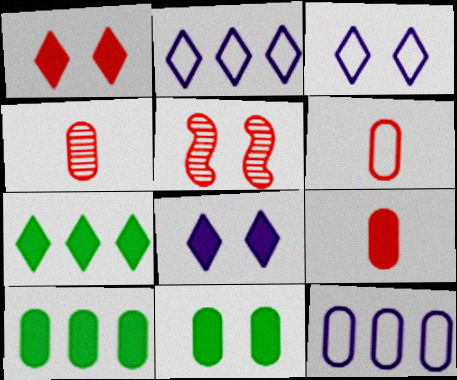[[3, 5, 11], 
[4, 6, 9], 
[4, 11, 12]]